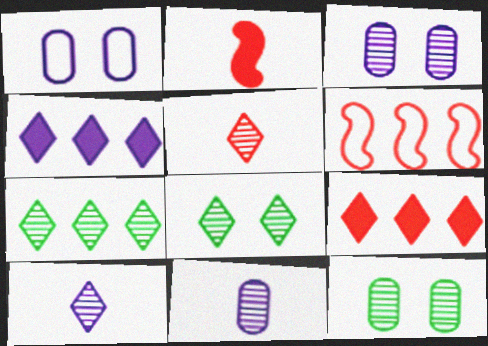[[1, 2, 7]]